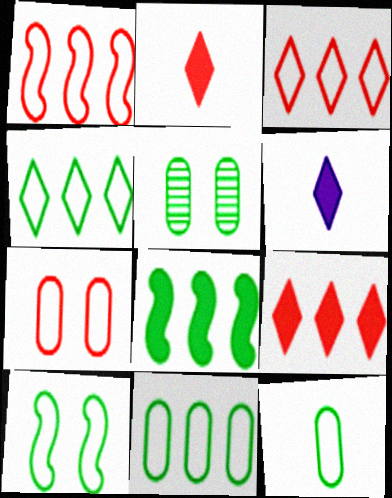[[1, 5, 6], 
[4, 10, 12]]